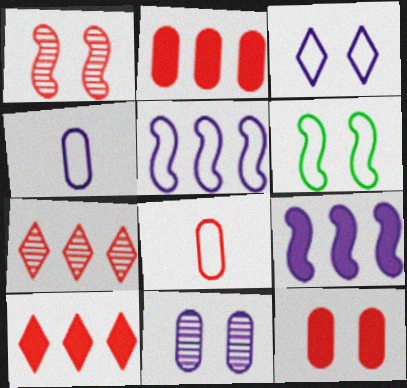[[1, 8, 10], 
[3, 4, 5]]